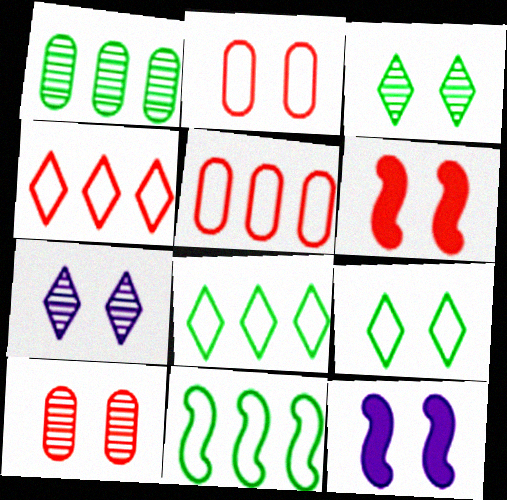[[2, 3, 12], 
[9, 10, 12]]